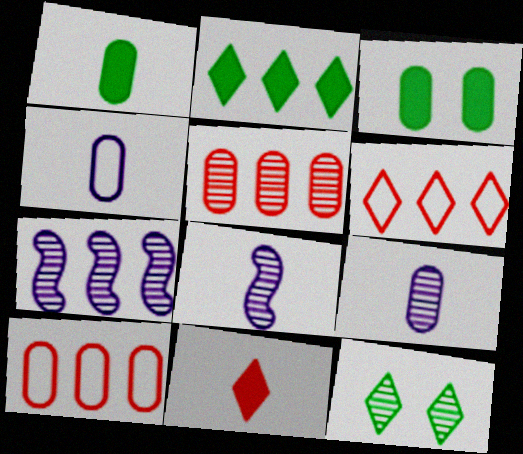[[2, 7, 10], 
[3, 4, 5], 
[3, 6, 8], 
[3, 9, 10], 
[5, 8, 12]]